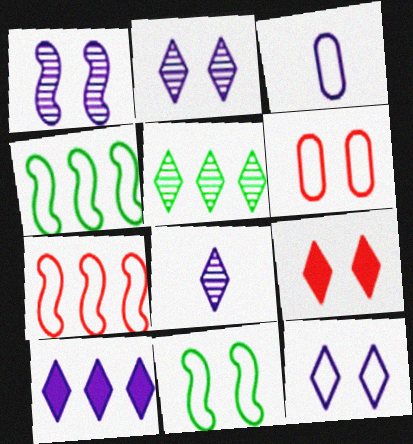[[1, 3, 10], 
[6, 11, 12], 
[8, 10, 12]]